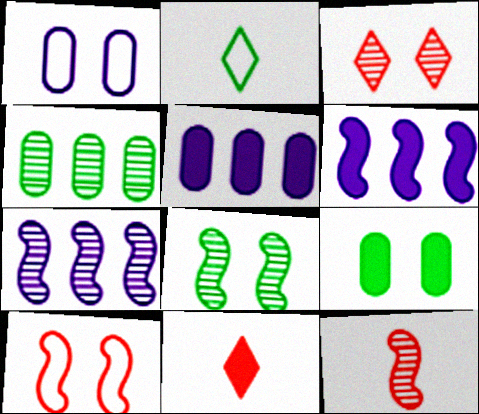[[6, 9, 11], 
[7, 8, 12]]